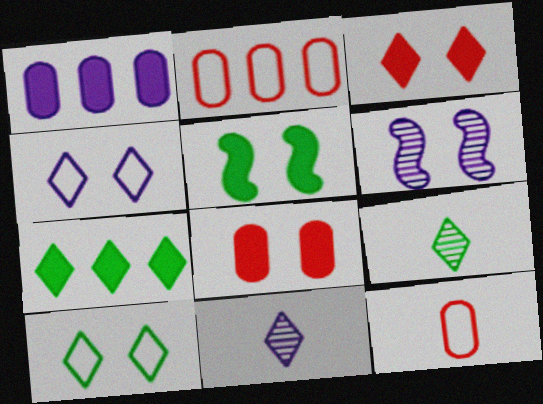[[2, 5, 11], 
[6, 7, 12], 
[6, 8, 10], 
[7, 9, 10]]